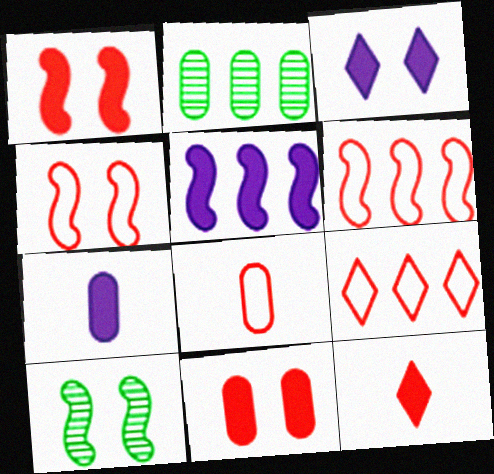[[2, 5, 9], 
[3, 5, 7], 
[4, 8, 9], 
[7, 9, 10]]